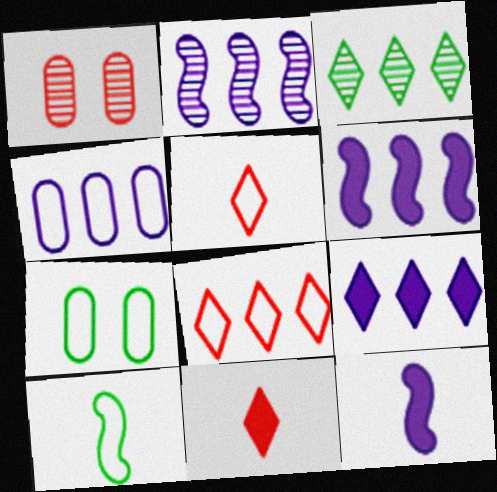[[1, 9, 10], 
[2, 4, 9], 
[2, 7, 11], 
[3, 8, 9]]